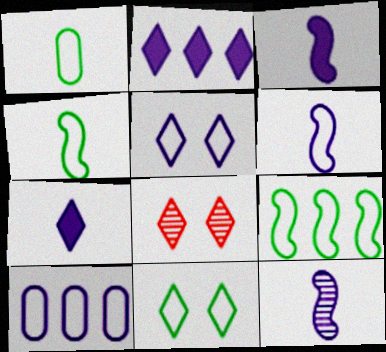[[1, 9, 11], 
[3, 6, 12], 
[5, 6, 10]]